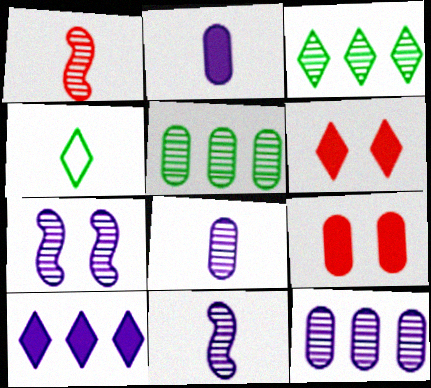[[1, 2, 4]]